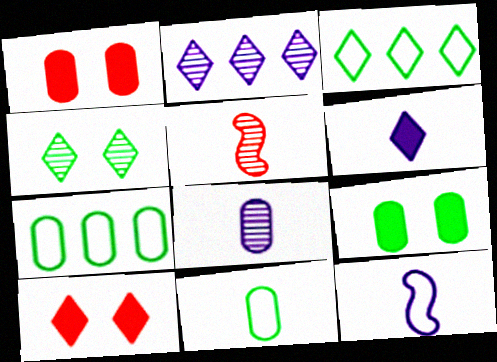[[1, 7, 8], 
[5, 6, 11], 
[6, 8, 12]]